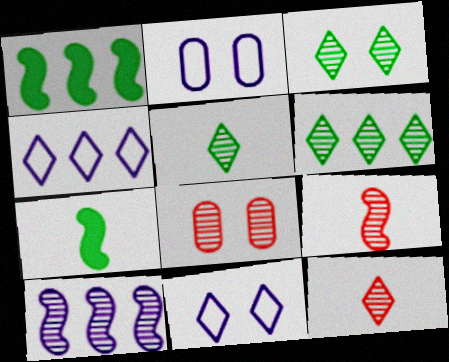[[1, 2, 12], 
[3, 5, 6], 
[4, 7, 8], 
[5, 8, 10]]